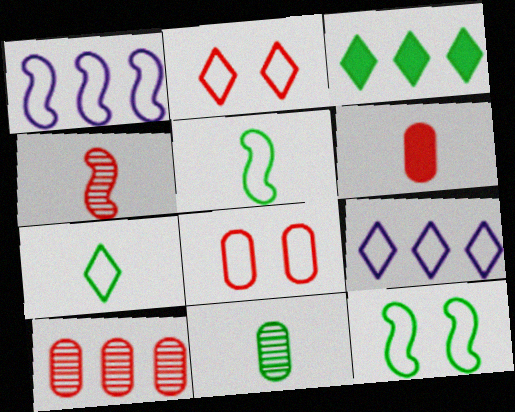[[1, 3, 10], 
[1, 7, 8], 
[2, 7, 9], 
[3, 11, 12], 
[5, 8, 9], 
[6, 8, 10]]